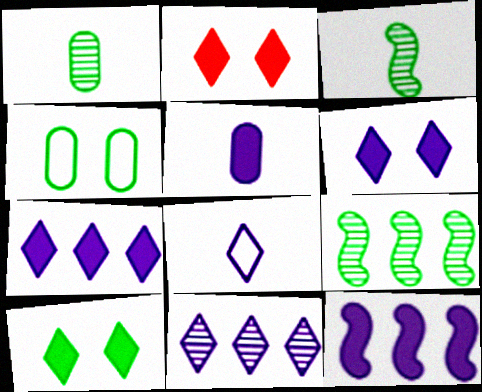[[2, 6, 10], 
[5, 6, 12], 
[6, 8, 11]]